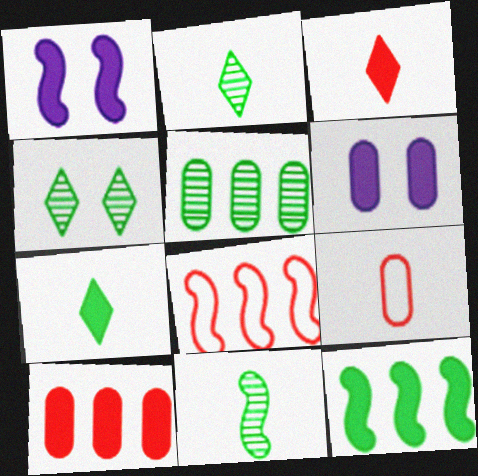[[1, 7, 10], 
[1, 8, 11], 
[2, 6, 8], 
[3, 6, 12], 
[4, 5, 11], 
[5, 6, 9]]